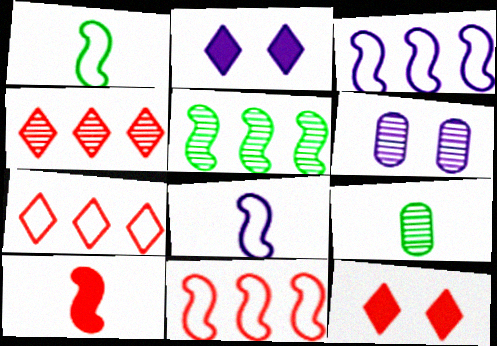[[2, 9, 11], 
[3, 9, 12]]